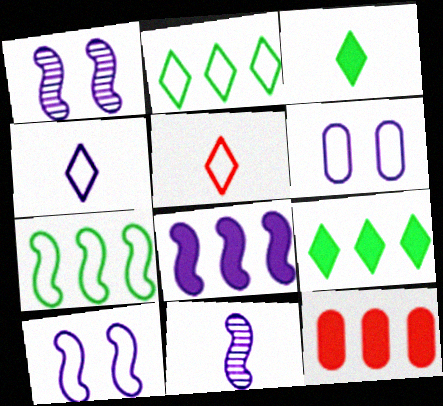[[5, 6, 7], 
[8, 9, 12], 
[8, 10, 11]]